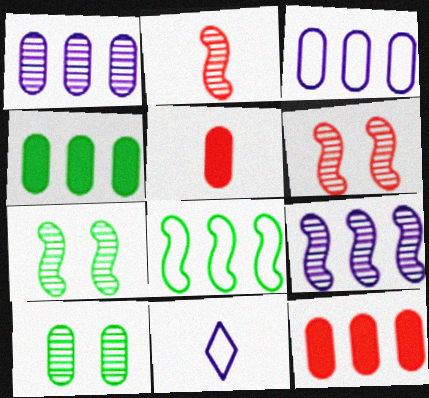[[2, 7, 9], 
[3, 5, 10], 
[4, 6, 11], 
[7, 11, 12]]